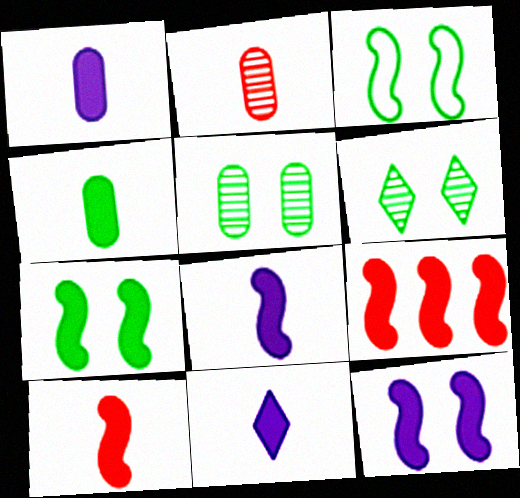[[1, 8, 11], 
[4, 10, 11], 
[7, 8, 9]]